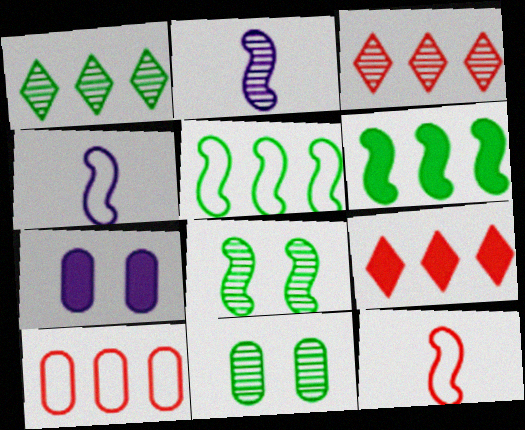[[1, 7, 12], 
[2, 3, 11], 
[4, 9, 11]]